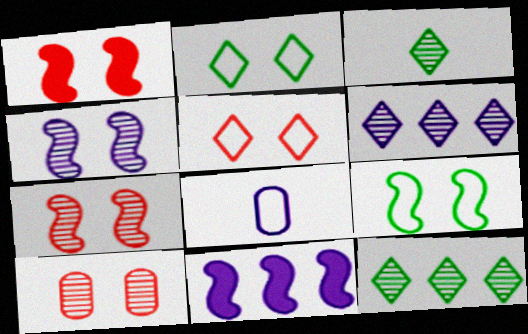[[1, 4, 9], 
[1, 5, 10], 
[1, 8, 12]]